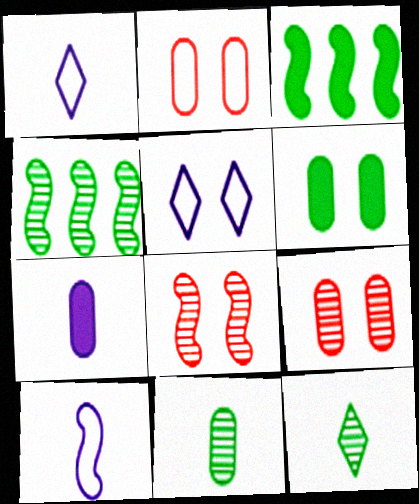[[1, 3, 9], 
[3, 8, 10], 
[5, 6, 8]]